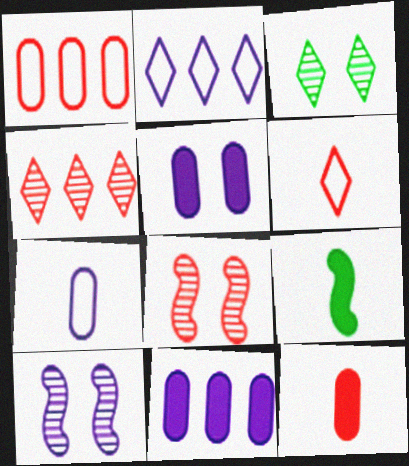[]